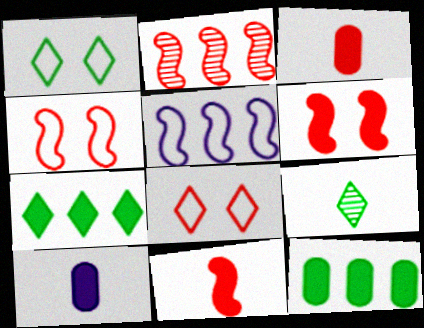[[1, 2, 10], 
[1, 7, 9], 
[2, 3, 8], 
[2, 4, 11], 
[6, 7, 10]]